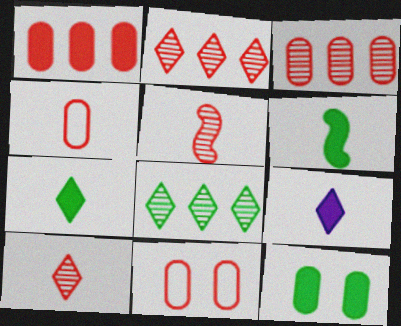[]